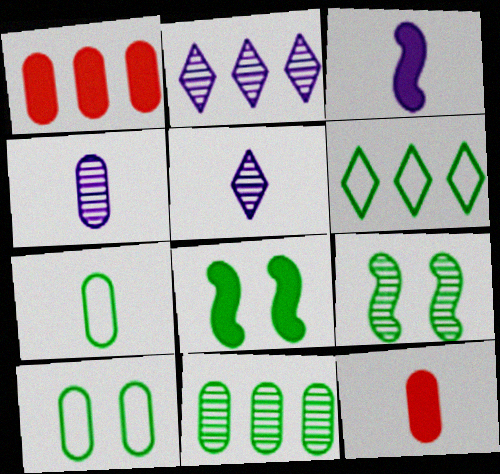[[1, 4, 10], 
[4, 7, 12]]